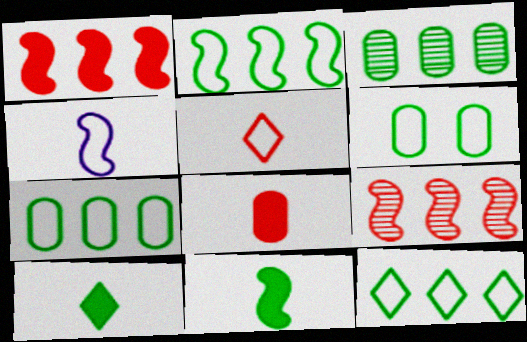[[2, 7, 12]]